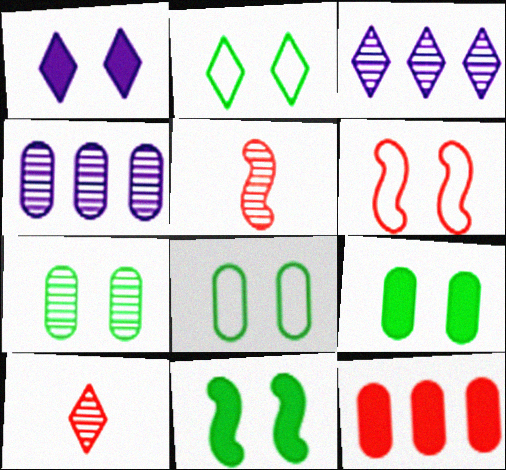[[1, 6, 7], 
[2, 7, 11], 
[3, 5, 7], 
[6, 10, 12], 
[7, 8, 9]]